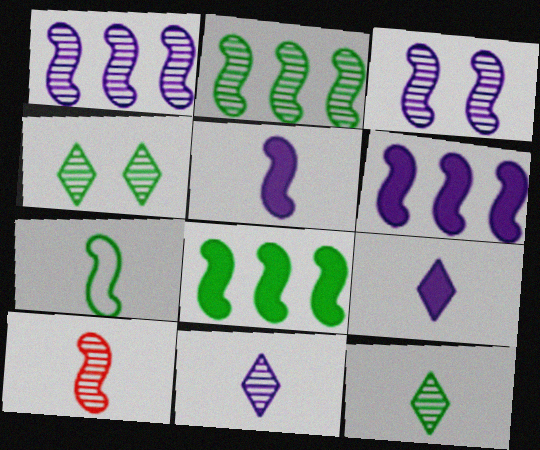[[2, 3, 10], 
[5, 7, 10]]